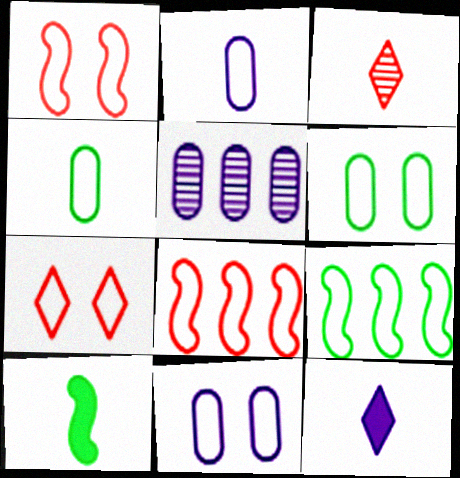[[2, 3, 10], 
[2, 7, 9], 
[5, 7, 10]]